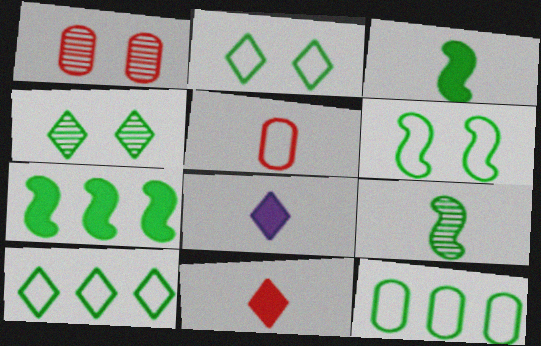[[3, 4, 12], 
[5, 8, 9], 
[6, 7, 9]]